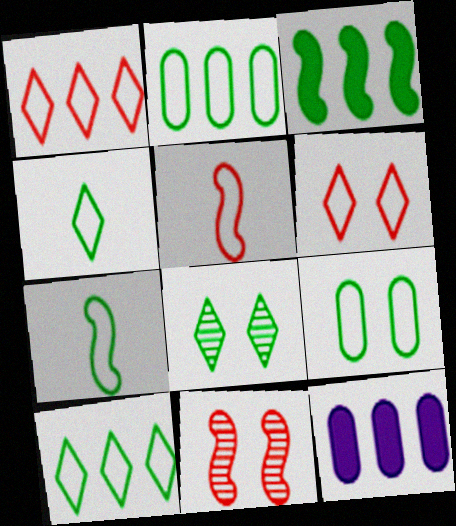[[4, 11, 12], 
[5, 8, 12], 
[7, 9, 10]]